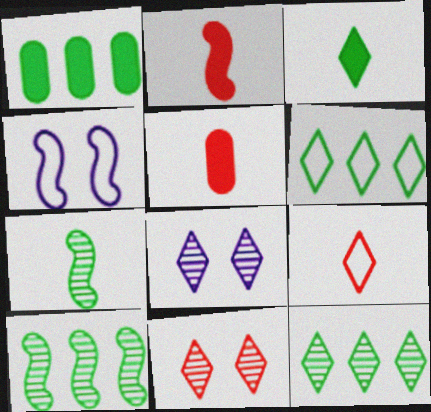[[1, 6, 10], 
[2, 4, 10], 
[4, 5, 12]]